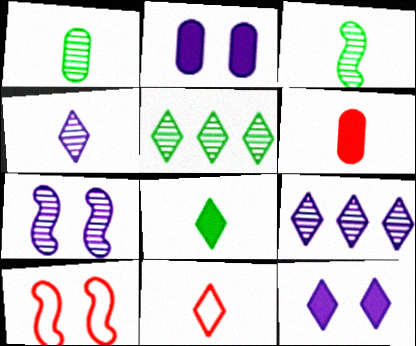[[4, 8, 11], 
[5, 11, 12]]